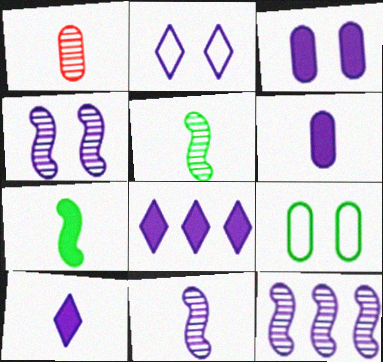[[2, 3, 4], 
[2, 6, 12], 
[4, 11, 12]]